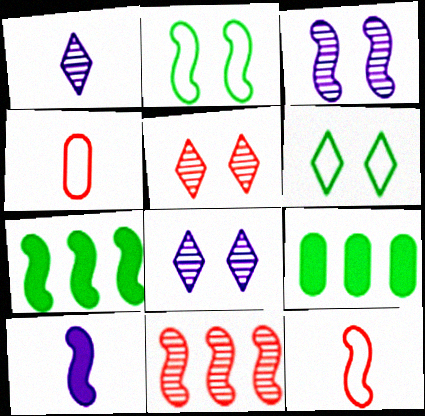[[2, 10, 11], 
[3, 7, 12], 
[4, 7, 8], 
[8, 9, 12]]